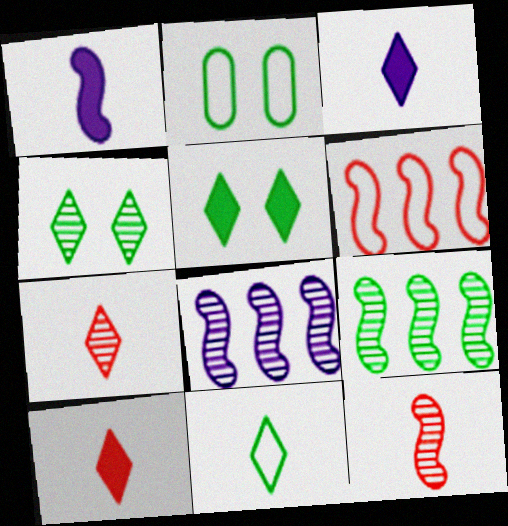[[2, 8, 10], 
[3, 7, 11]]